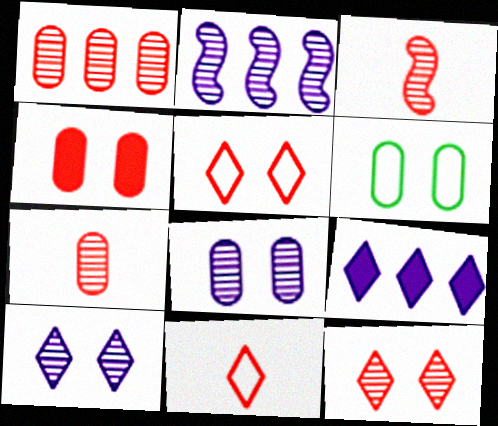[[1, 3, 12], 
[3, 6, 9], 
[4, 6, 8]]